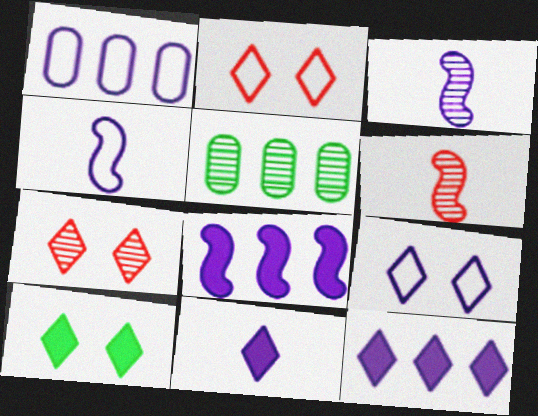[[1, 4, 9], 
[1, 6, 10], 
[3, 5, 7], 
[7, 9, 10]]